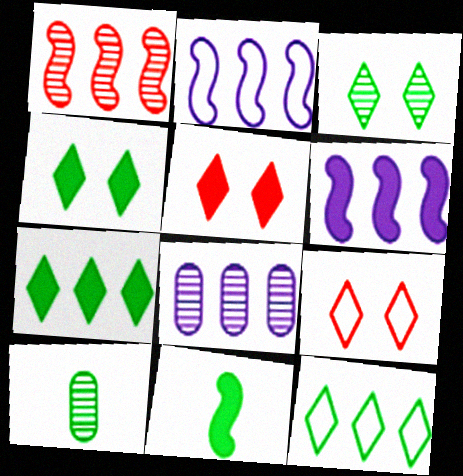[[2, 5, 10], 
[6, 9, 10], 
[8, 9, 11]]